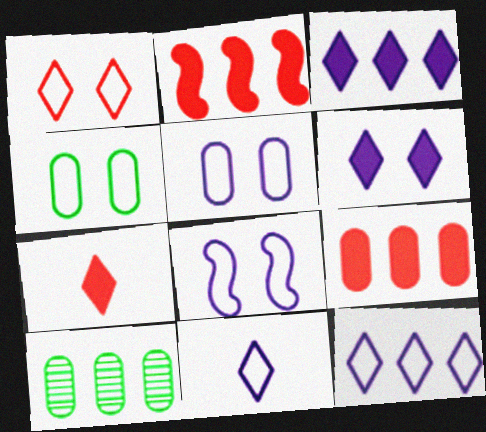[[1, 4, 8], 
[2, 10, 12], 
[7, 8, 10]]